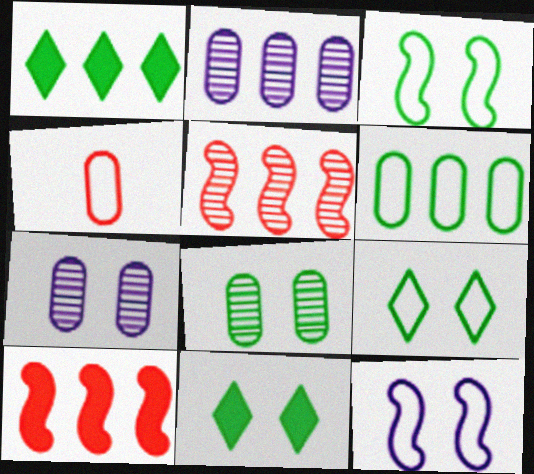[[3, 8, 11]]